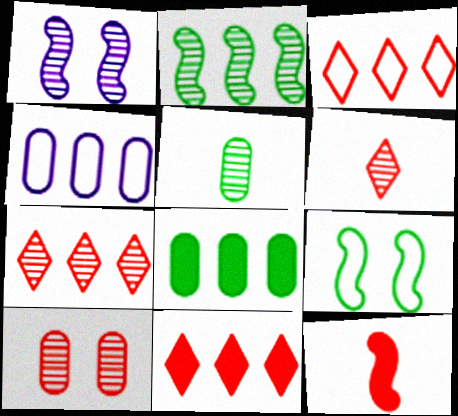[[1, 5, 7], 
[2, 4, 11], 
[3, 7, 11], 
[3, 10, 12]]